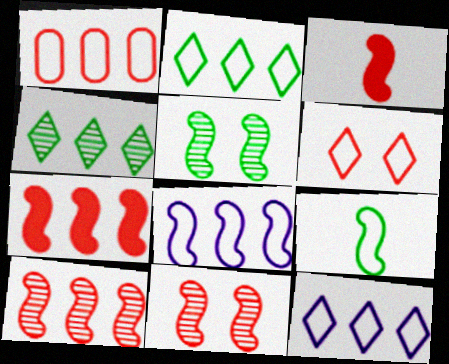[[1, 2, 8], 
[3, 5, 8]]